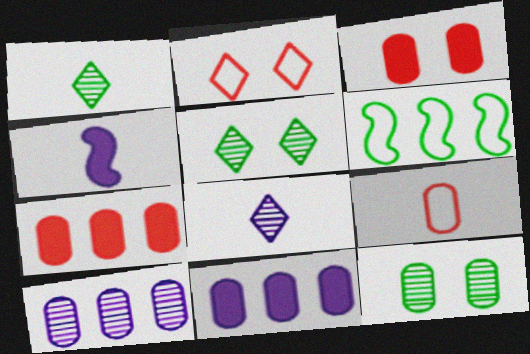[[1, 4, 9], 
[3, 6, 8], 
[9, 11, 12]]